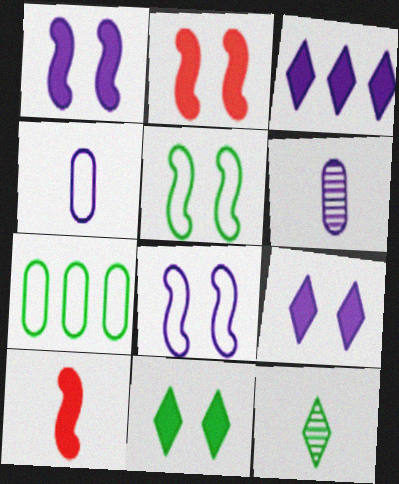[[3, 6, 8], 
[4, 10, 12]]